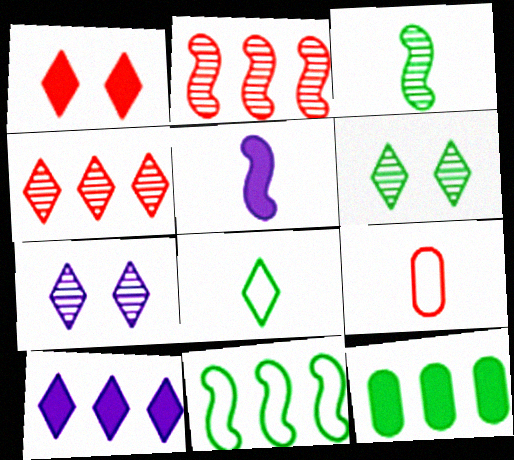[[1, 2, 9], 
[1, 5, 12]]